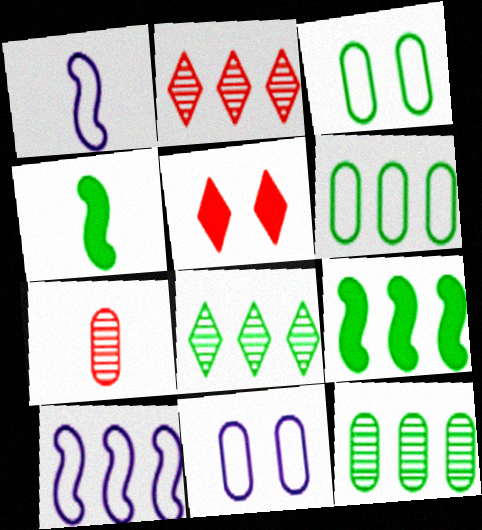[[1, 5, 12], 
[2, 4, 11], 
[3, 4, 8], 
[6, 8, 9]]